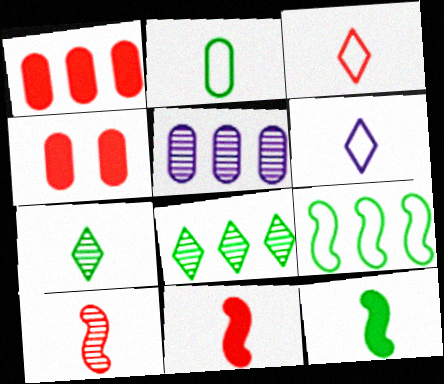[[2, 4, 5], 
[2, 7, 12]]